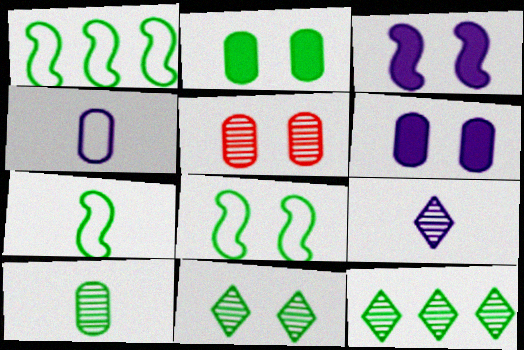[[1, 7, 8], 
[2, 7, 12], 
[2, 8, 11]]